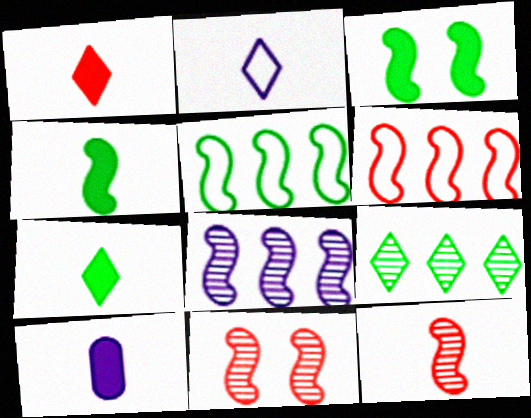[[1, 4, 10]]